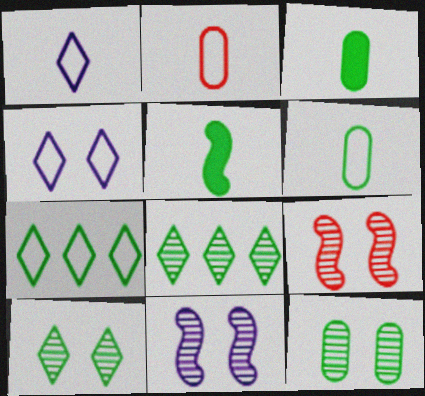[[5, 7, 12]]